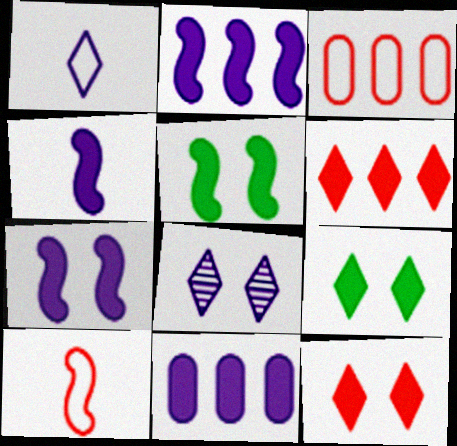[[2, 4, 7]]